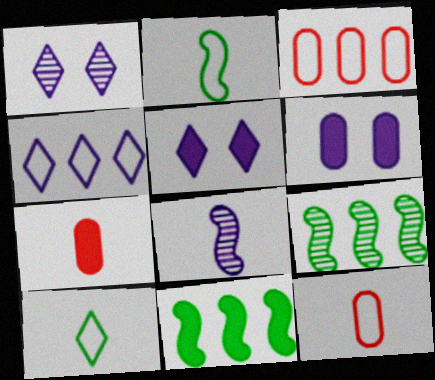[[1, 11, 12], 
[4, 6, 8], 
[5, 7, 11], 
[5, 9, 12], 
[7, 8, 10]]